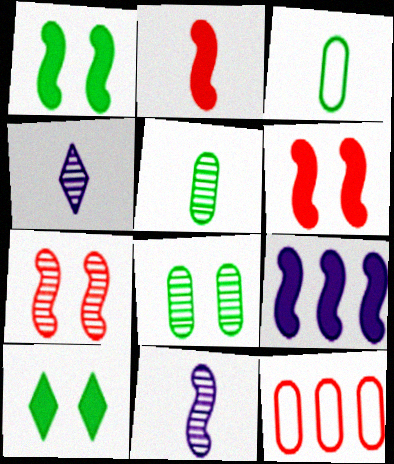[[1, 2, 9], 
[1, 4, 12], 
[2, 3, 4], 
[10, 11, 12]]